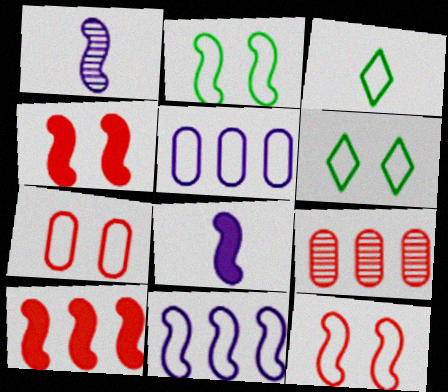[[1, 2, 10], 
[3, 5, 12], 
[3, 7, 11], 
[6, 8, 9]]